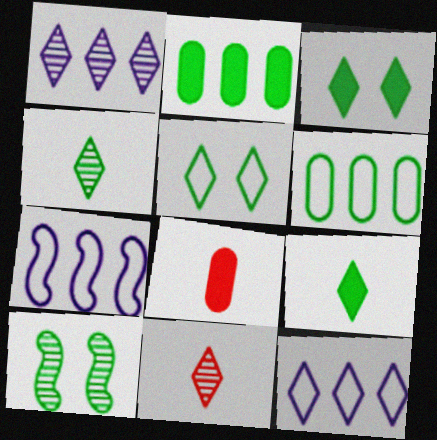[[3, 11, 12], 
[6, 9, 10], 
[8, 10, 12]]